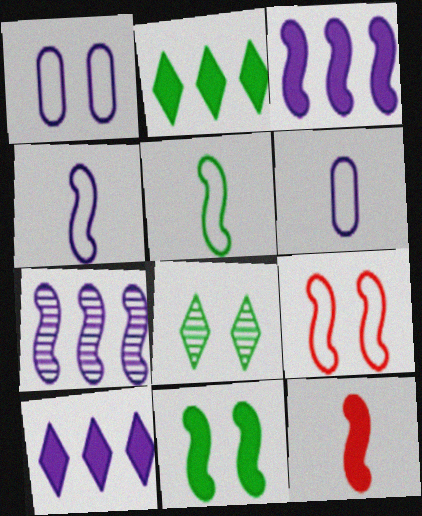[[3, 11, 12]]